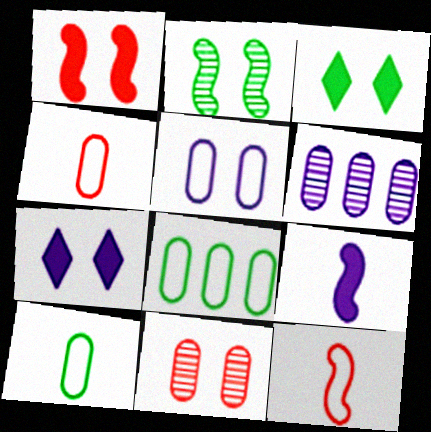[[3, 6, 12], 
[4, 5, 8]]